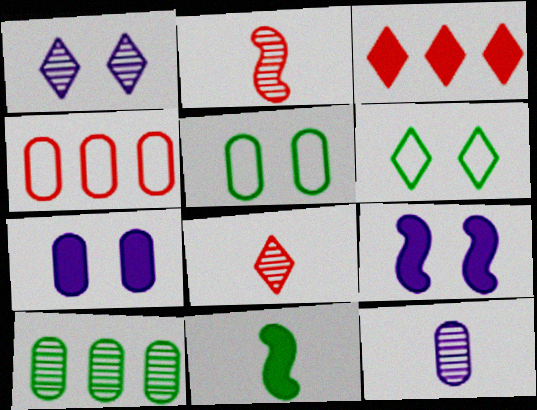[[1, 2, 10], 
[1, 4, 11], 
[3, 7, 11], 
[6, 10, 11]]